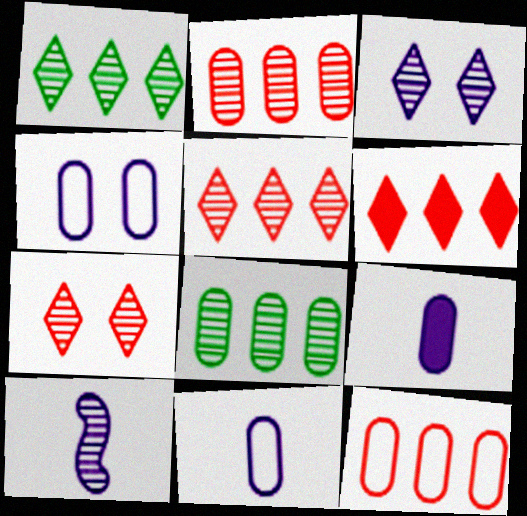[[7, 8, 10]]